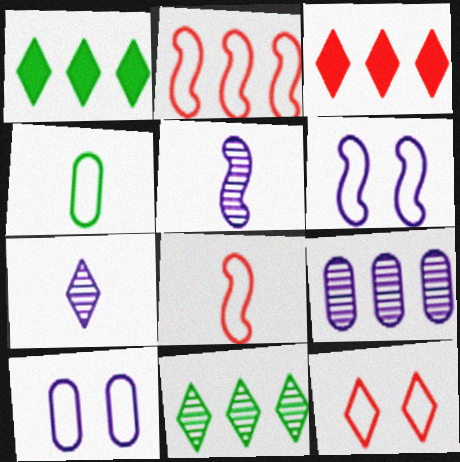[[1, 2, 9], 
[1, 7, 12]]